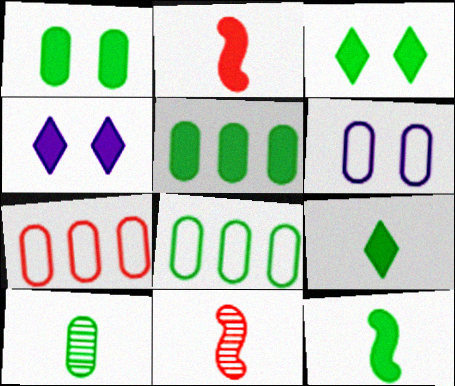[[1, 8, 10], 
[2, 4, 5], 
[3, 5, 12], 
[4, 8, 11]]